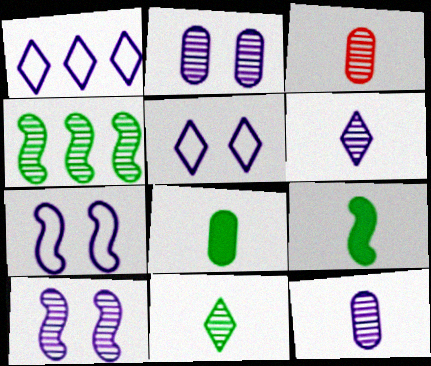[]